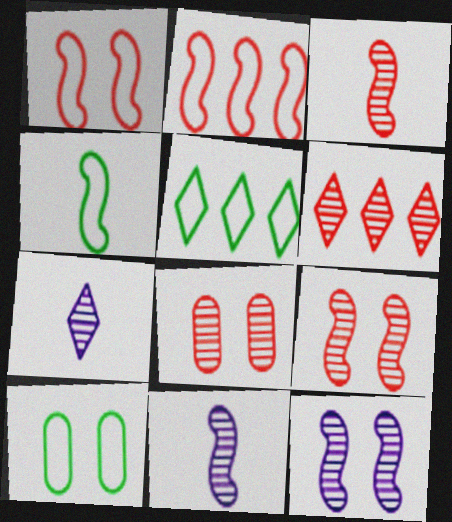[[3, 6, 8], 
[4, 5, 10]]